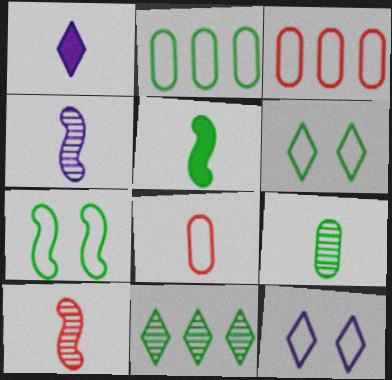[]